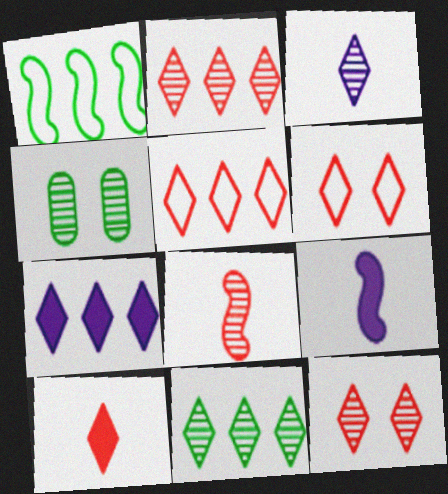[[2, 6, 10], 
[3, 11, 12], 
[4, 5, 9], 
[5, 7, 11], 
[5, 10, 12]]